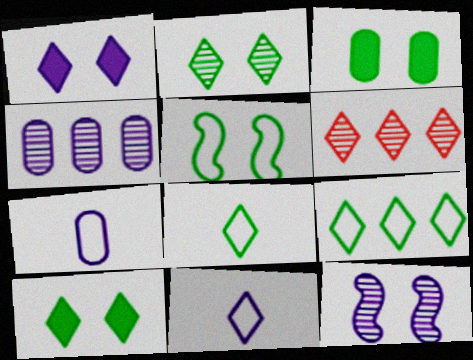[[1, 6, 8], 
[2, 3, 5], 
[6, 10, 11]]